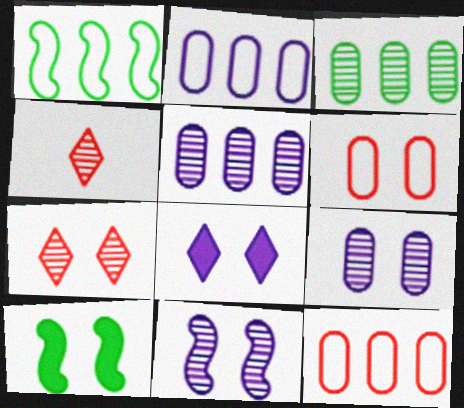[[2, 4, 10], 
[3, 4, 11]]